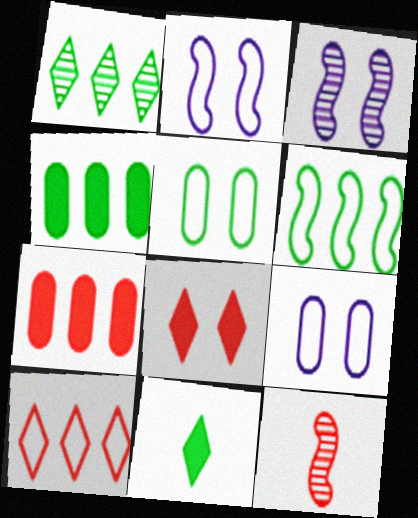[[1, 4, 6], 
[3, 5, 8]]